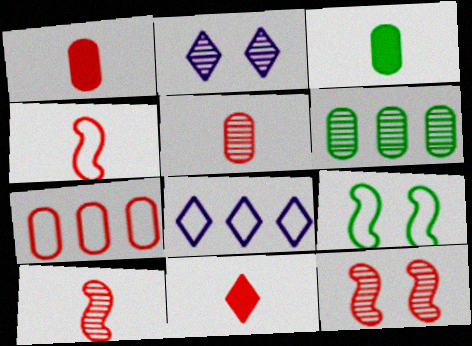[[2, 6, 10], 
[3, 8, 12], 
[4, 5, 11], 
[7, 11, 12]]